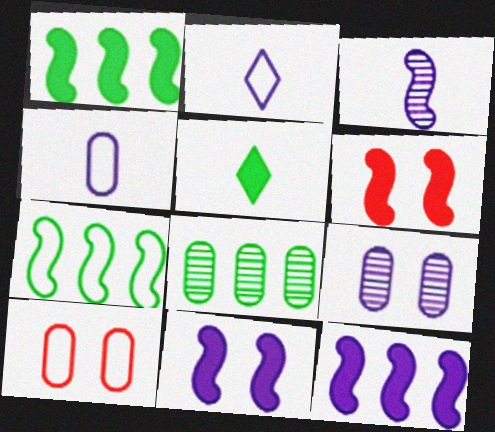[[2, 6, 8], 
[2, 7, 10], 
[2, 9, 12], 
[3, 6, 7]]